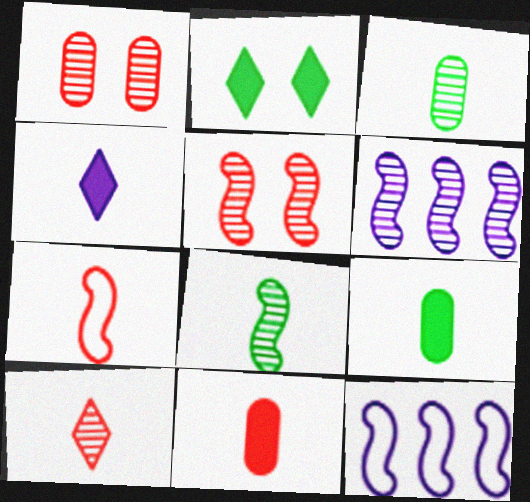[[3, 4, 7], 
[5, 6, 8], 
[7, 10, 11]]